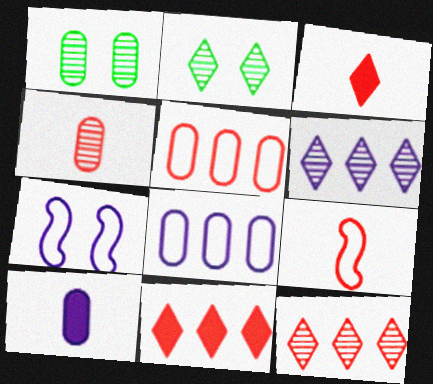[[1, 5, 10], 
[3, 4, 9], 
[6, 7, 10]]